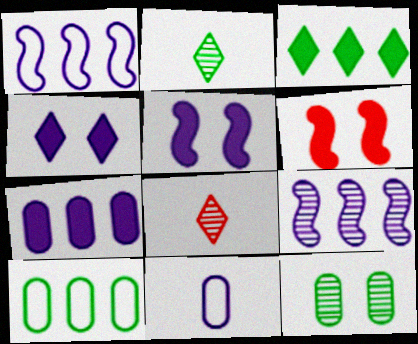[[4, 9, 11], 
[5, 8, 10], 
[8, 9, 12]]